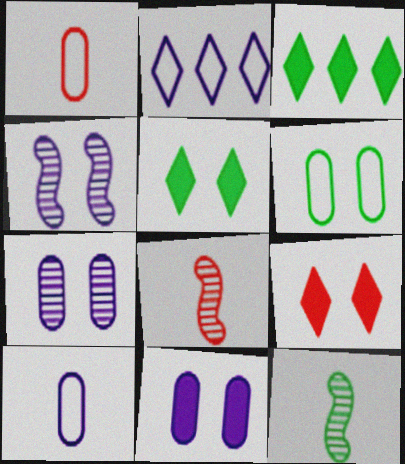[[1, 3, 4], 
[3, 6, 12], 
[4, 6, 9]]